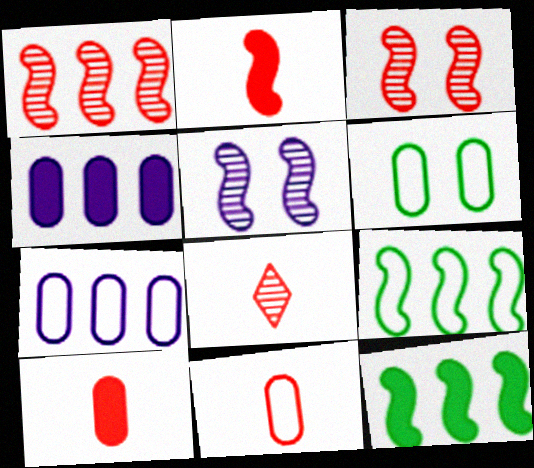[[2, 5, 9], 
[2, 8, 11], 
[6, 7, 11]]